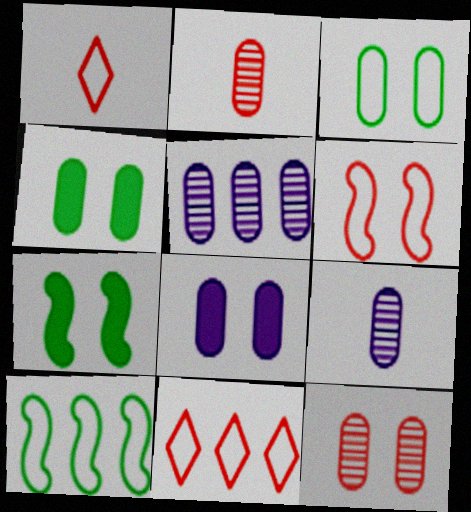[[1, 5, 7], 
[3, 8, 12], 
[7, 9, 11]]